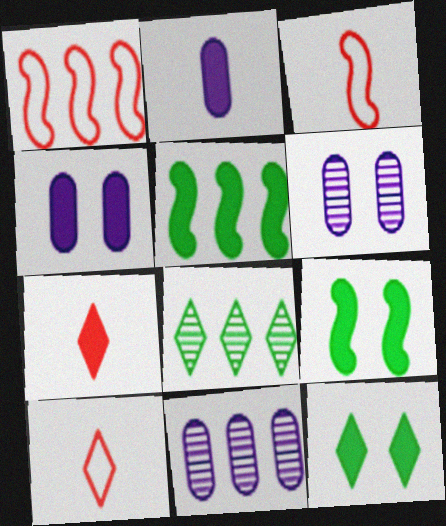[[3, 4, 8], 
[3, 11, 12], 
[4, 5, 7], 
[5, 6, 10], 
[9, 10, 11]]